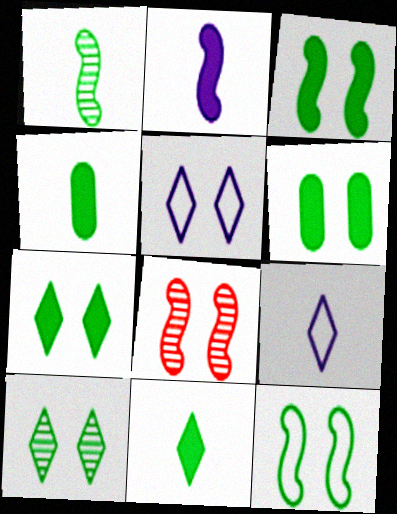[[3, 6, 7], 
[5, 6, 8], 
[6, 10, 12]]